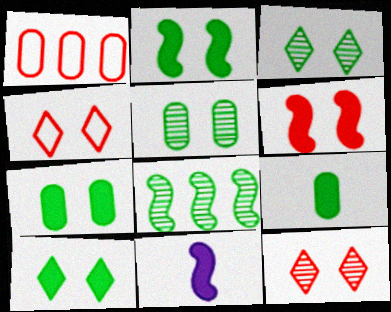[[1, 3, 11], 
[2, 7, 10]]